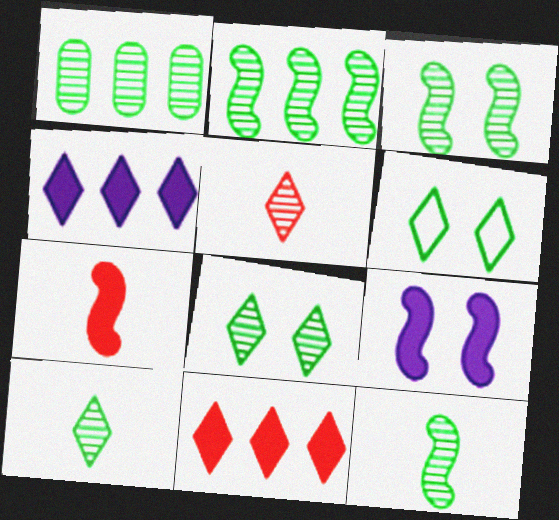[[1, 3, 10], 
[1, 8, 12], 
[2, 3, 12], 
[4, 5, 6]]